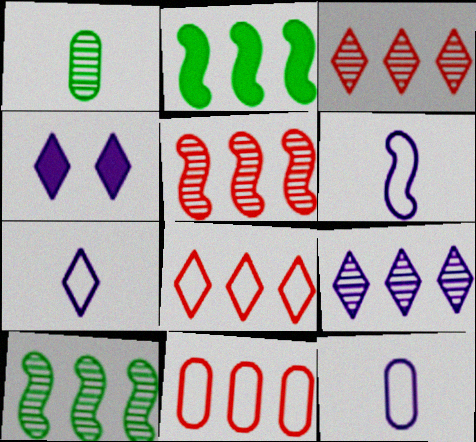[[2, 9, 11], 
[4, 7, 9], 
[6, 7, 12]]